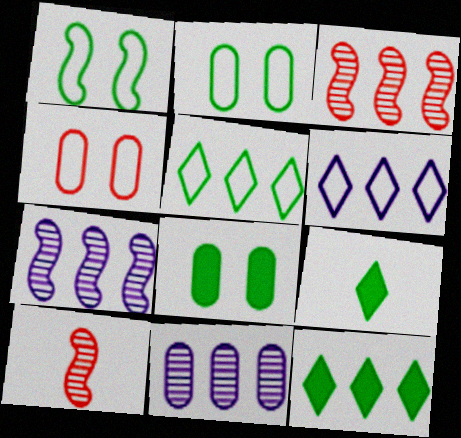[[4, 7, 9], 
[6, 8, 10]]